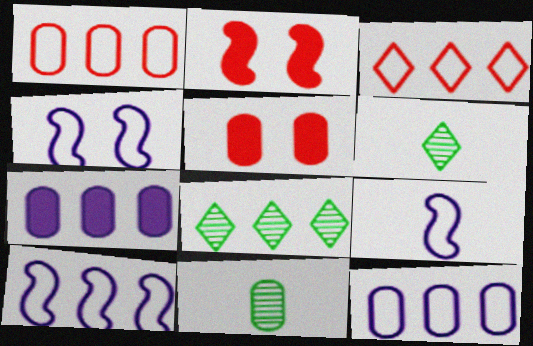[[2, 6, 12], 
[4, 9, 10], 
[5, 6, 10], 
[5, 8, 9], 
[5, 11, 12]]